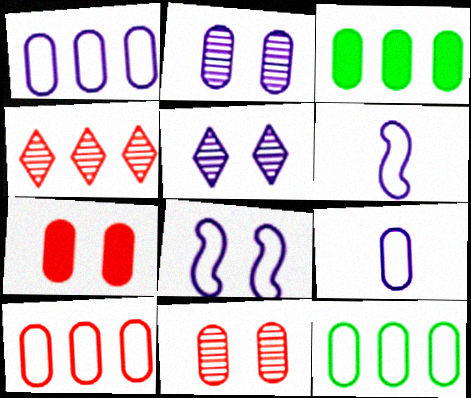[[1, 10, 12], 
[3, 9, 11]]